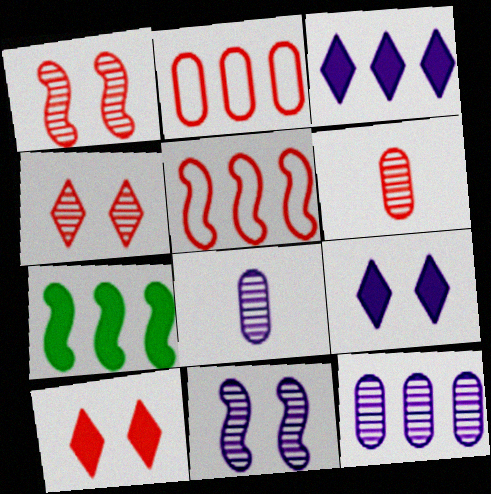[[5, 6, 10]]